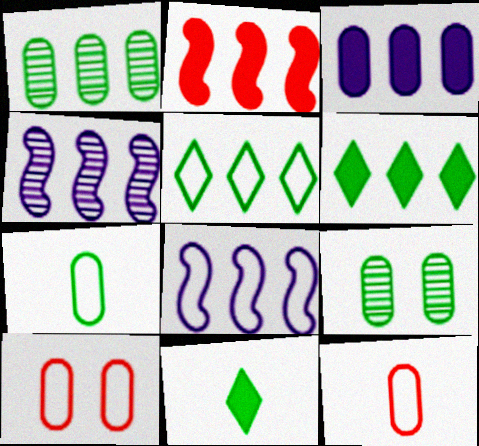[[2, 3, 6], 
[3, 9, 12], 
[4, 10, 11]]